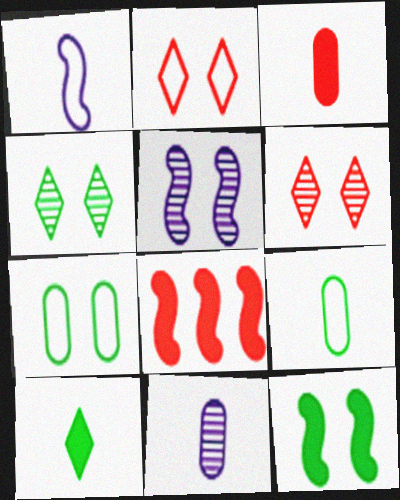[[3, 9, 11], 
[4, 7, 12]]